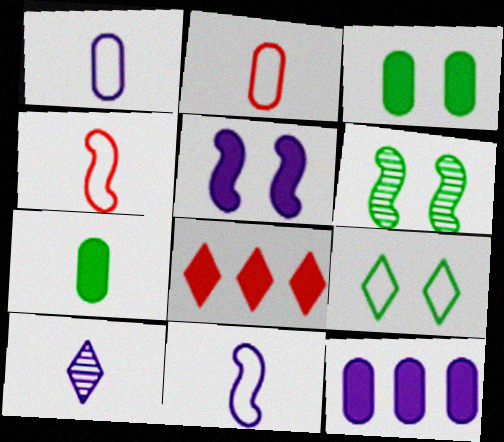[[1, 6, 8], 
[3, 6, 9], 
[4, 7, 10], 
[5, 7, 8], 
[8, 9, 10]]